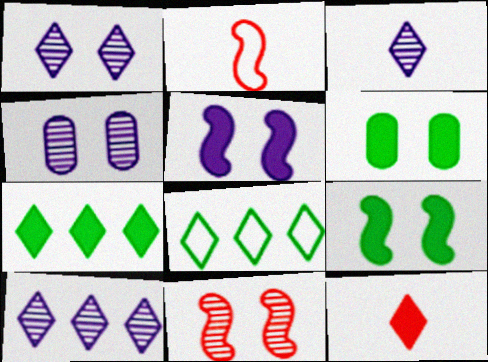[[1, 3, 10], 
[1, 8, 12], 
[2, 4, 7], 
[2, 6, 10]]